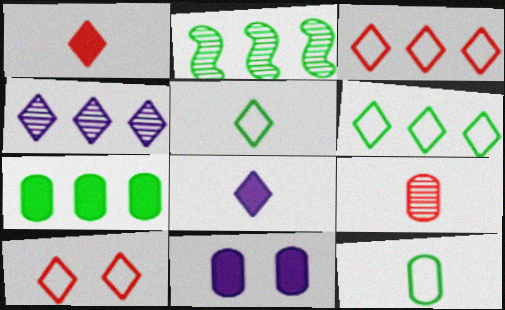[[2, 6, 7]]